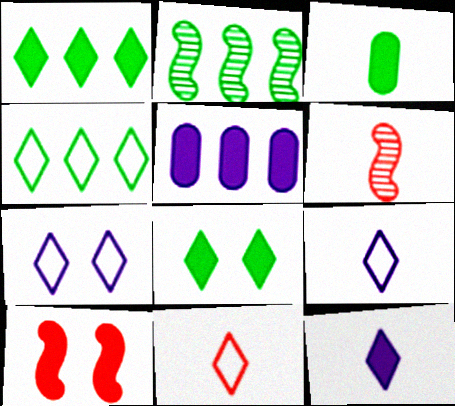[[3, 6, 9], 
[4, 7, 11]]